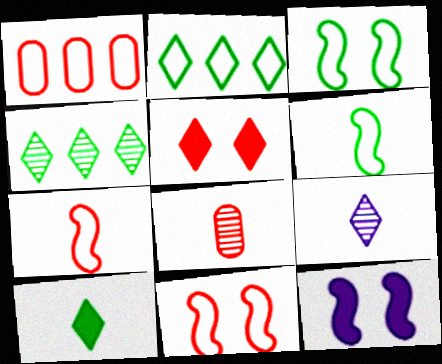[[2, 5, 9], 
[2, 8, 12]]